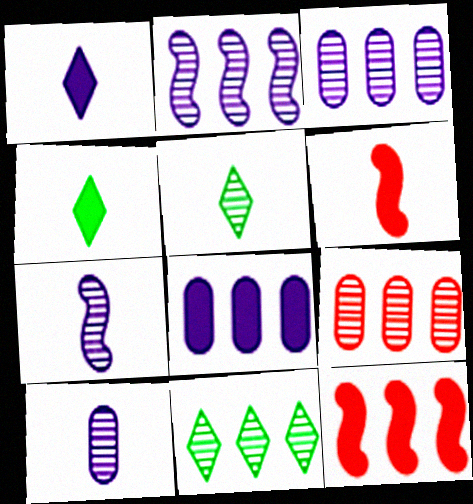[[2, 9, 11]]